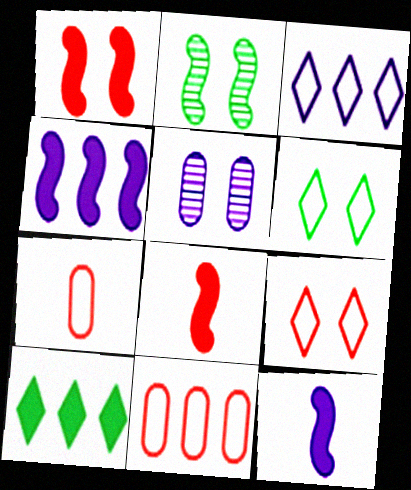[[1, 5, 6], 
[3, 5, 12]]